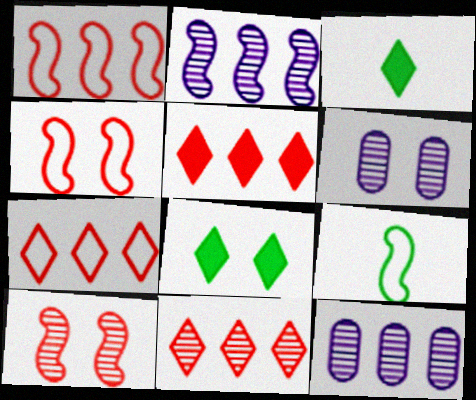[[1, 3, 6], 
[3, 4, 12], 
[4, 6, 8], 
[5, 6, 9], 
[5, 7, 11]]